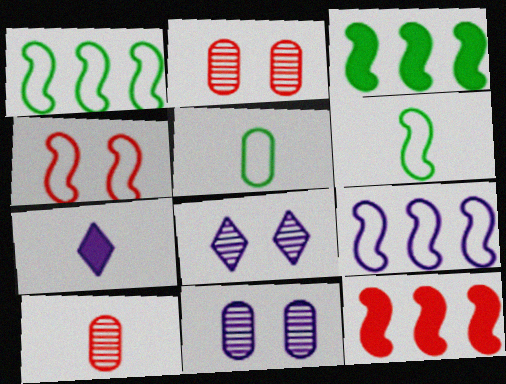[[1, 2, 7], 
[4, 6, 9], 
[5, 8, 12], 
[6, 7, 10], 
[7, 9, 11]]